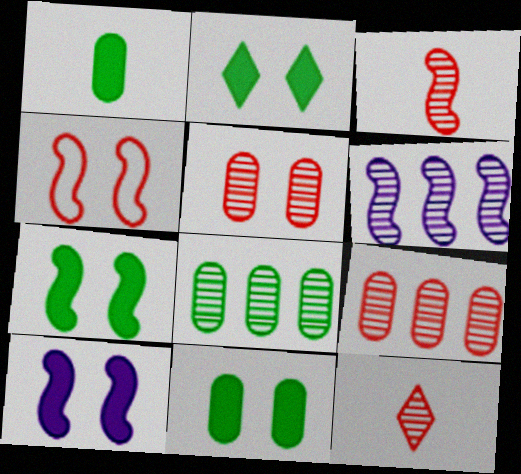[[2, 7, 11]]